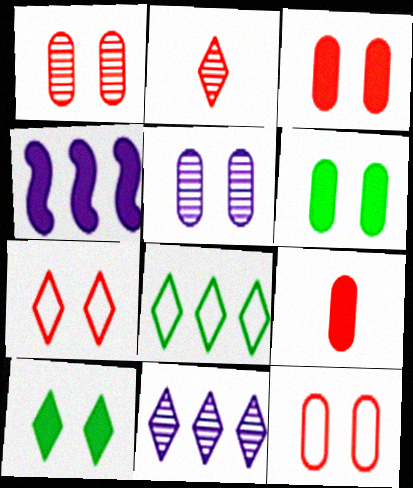[[1, 3, 12], 
[4, 9, 10], 
[5, 6, 12]]